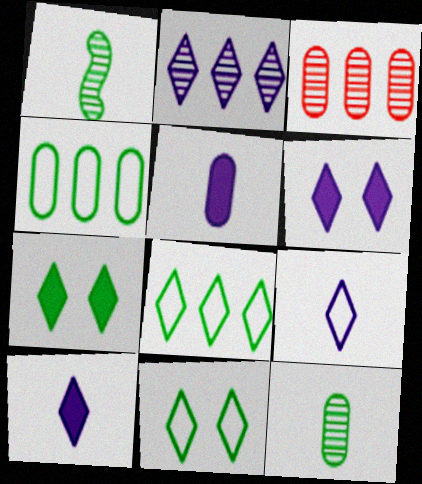[[1, 4, 7], 
[2, 6, 9]]